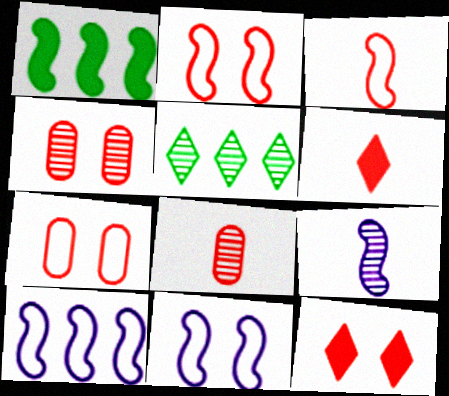[[1, 2, 9], 
[2, 4, 12], 
[3, 6, 8], 
[4, 5, 9]]